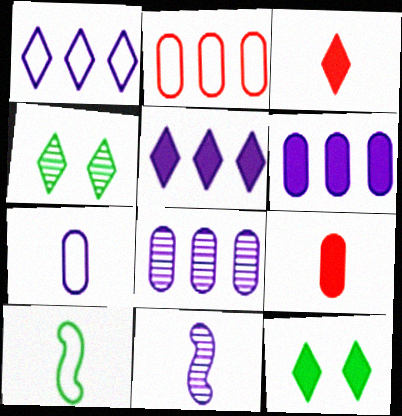[[1, 3, 4], 
[2, 11, 12], 
[3, 5, 12]]